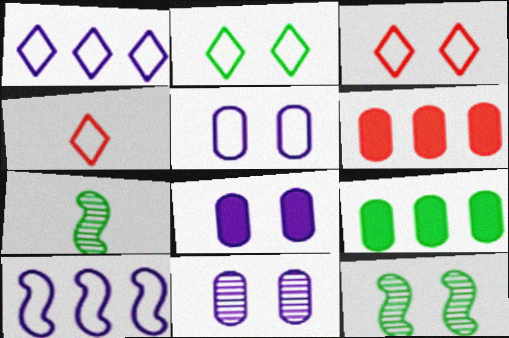[[1, 2, 4], 
[2, 7, 9], 
[3, 8, 12], 
[5, 8, 11]]